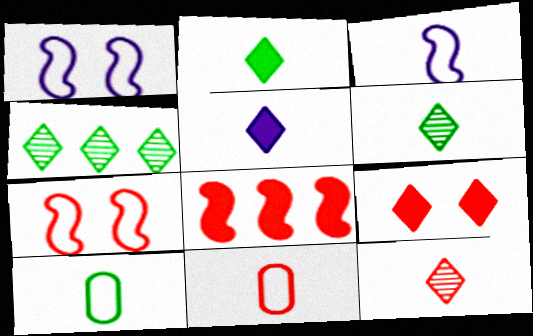[]